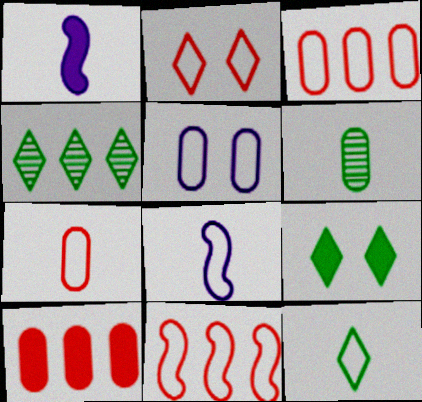[[1, 9, 10], 
[2, 7, 11], 
[4, 9, 12], 
[5, 6, 10], 
[5, 11, 12], 
[7, 8, 12]]